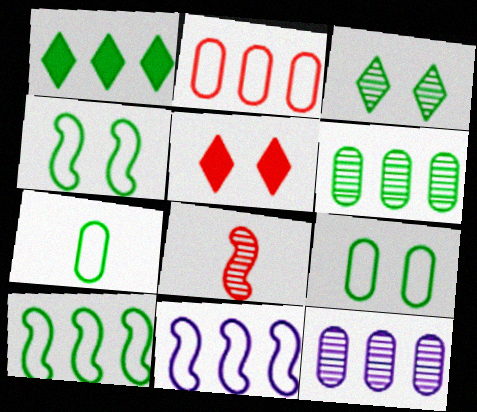[[1, 6, 10], 
[2, 5, 8], 
[3, 8, 12]]